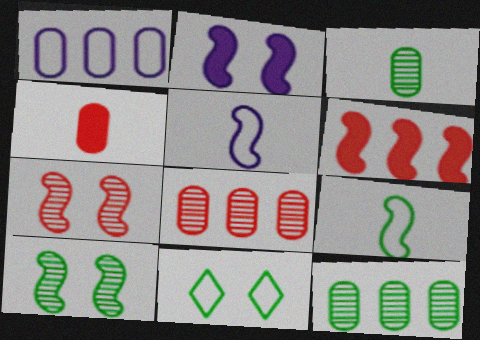[[5, 6, 10]]